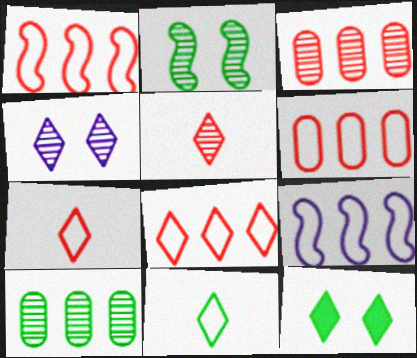[[1, 6, 8]]